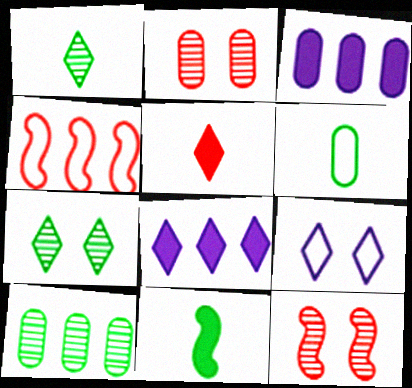[[1, 6, 11], 
[2, 3, 6], 
[2, 4, 5], 
[4, 6, 9], 
[4, 8, 10], 
[6, 8, 12]]